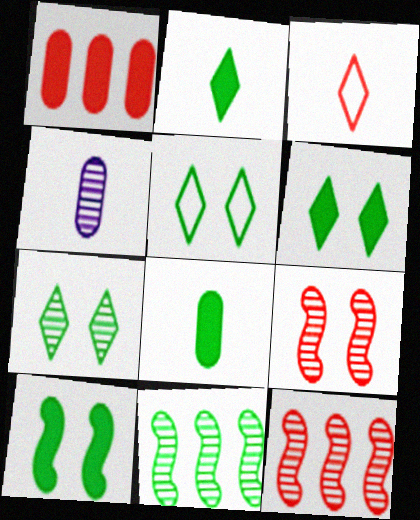[[1, 3, 9], 
[4, 7, 12], 
[5, 6, 7], 
[5, 8, 11]]